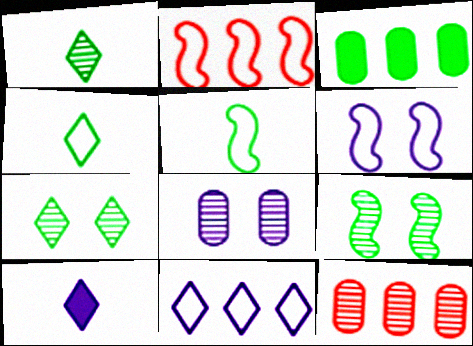[[2, 5, 6], 
[3, 4, 9], 
[3, 5, 7]]